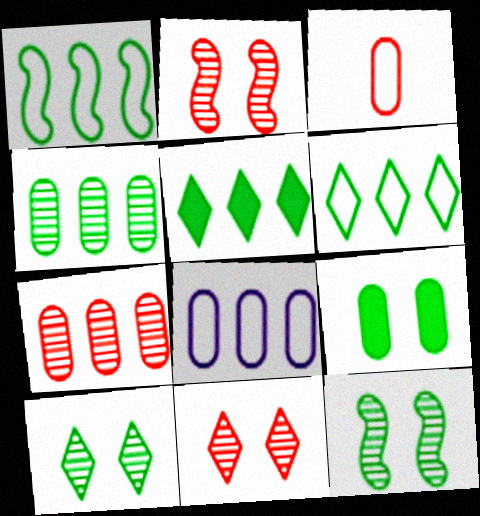[[1, 4, 5]]